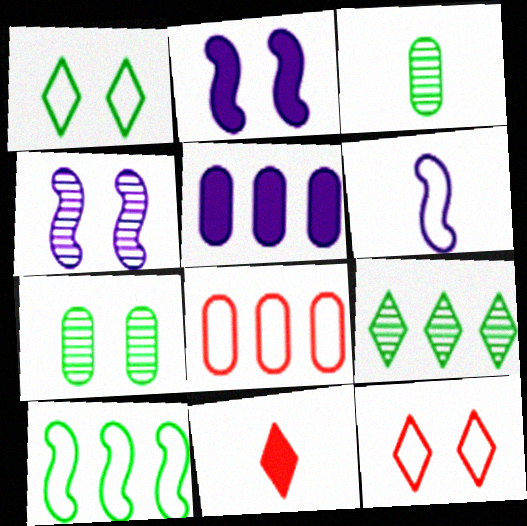[[1, 6, 8], 
[2, 7, 12], 
[3, 6, 11]]